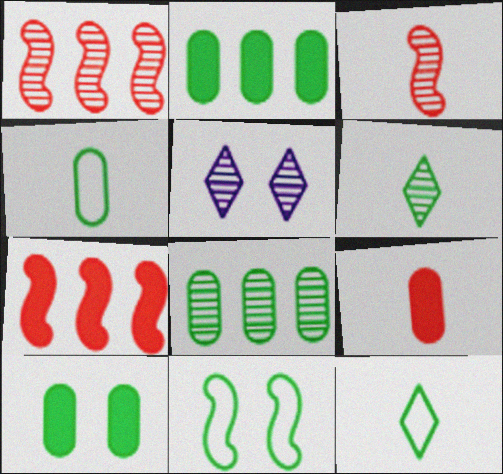[[2, 6, 11], 
[3, 5, 8], 
[4, 5, 7], 
[4, 8, 10]]